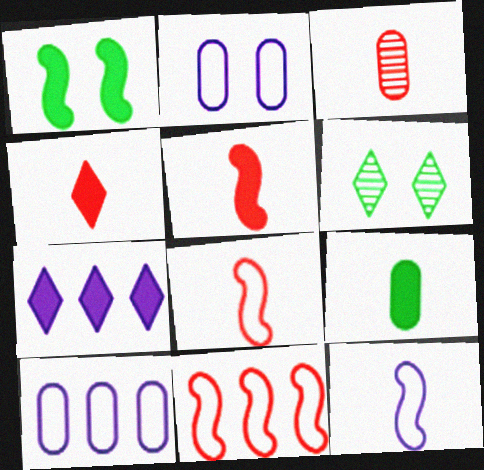[[3, 4, 8], 
[5, 6, 10]]